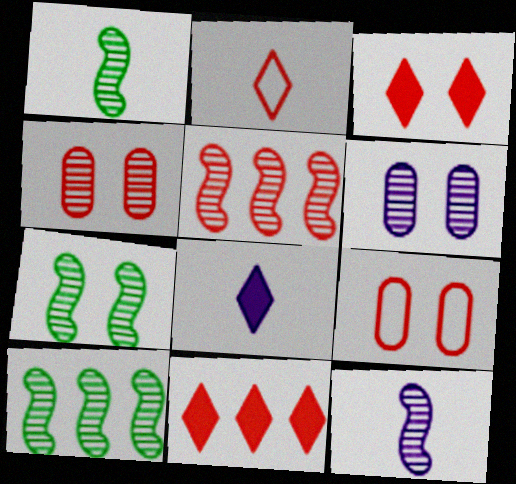[[1, 7, 10], 
[5, 7, 12], 
[8, 9, 10]]